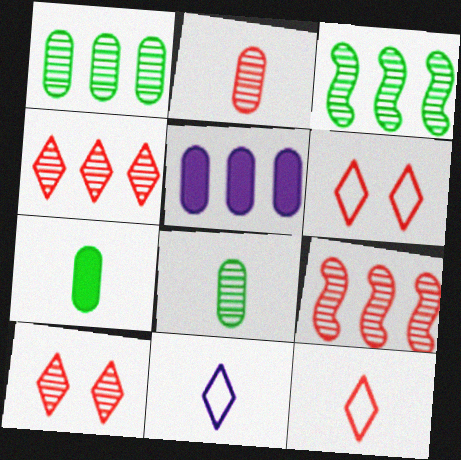[[2, 9, 10]]